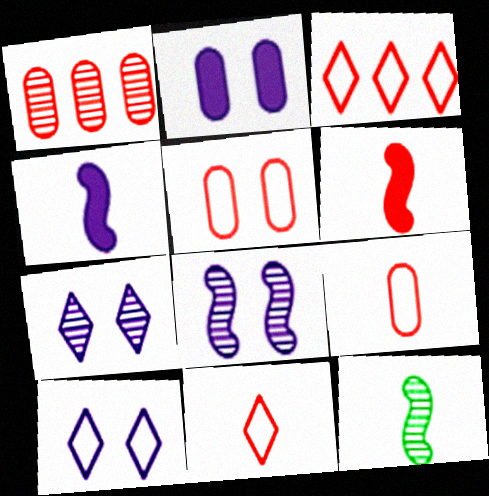[[1, 7, 12], 
[2, 3, 12], 
[2, 8, 10]]